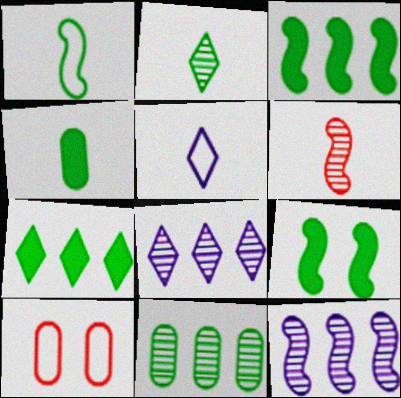[[1, 2, 4], 
[4, 5, 6], 
[4, 7, 9]]